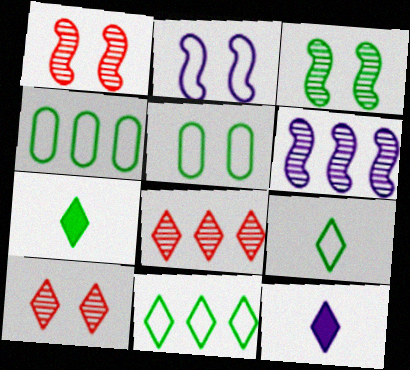[[1, 4, 12], 
[3, 4, 7], 
[10, 11, 12]]